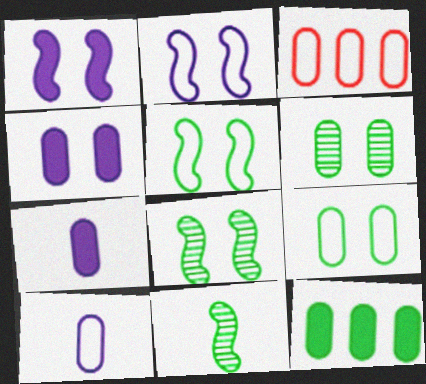[[3, 6, 7], 
[3, 9, 10]]